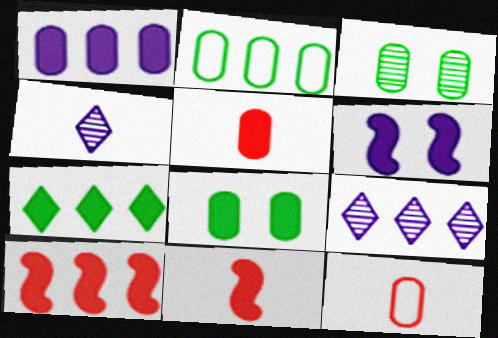[[1, 3, 12], 
[1, 5, 8], 
[1, 7, 10], 
[2, 9, 10], 
[5, 6, 7]]